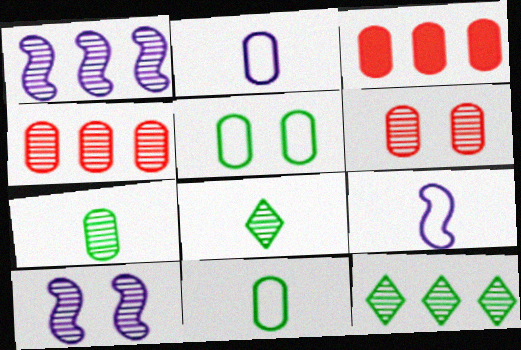[[1, 4, 12], 
[1, 6, 8], 
[4, 8, 10]]